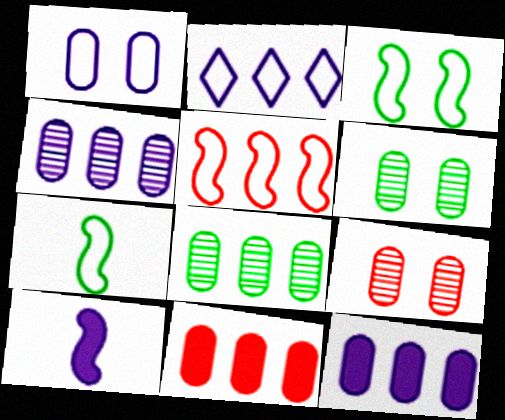[]